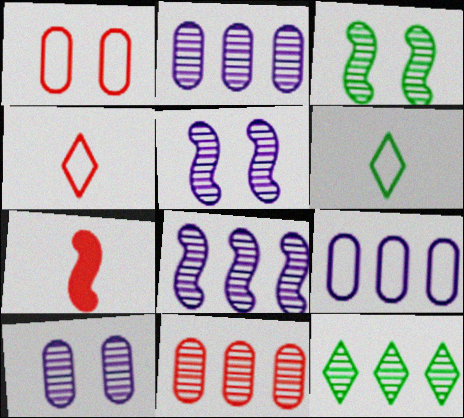[[8, 11, 12]]